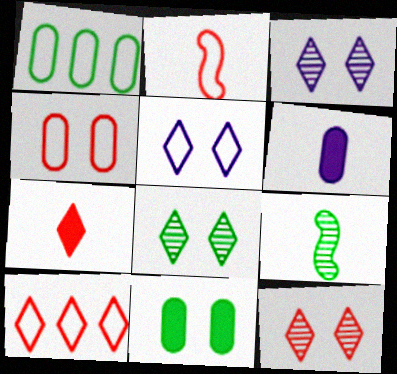[[1, 2, 5], 
[2, 4, 10], 
[3, 8, 12], 
[7, 10, 12]]